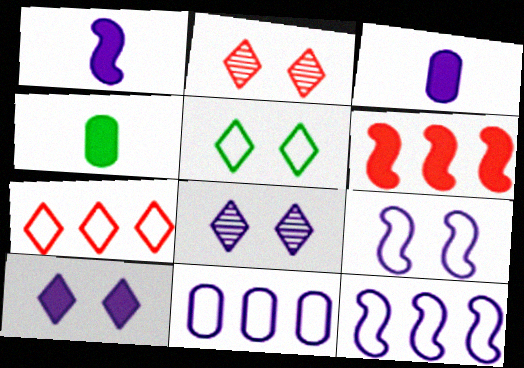[[1, 8, 11], 
[2, 4, 12], 
[2, 5, 10], 
[3, 8, 12], 
[4, 6, 10]]